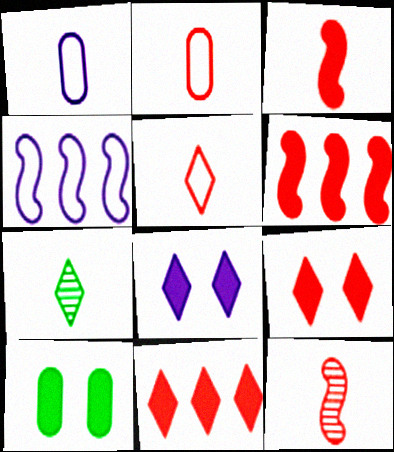[[1, 3, 7]]